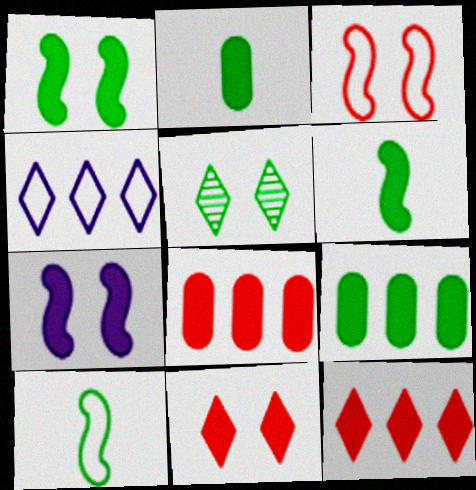[[2, 7, 12], 
[5, 9, 10]]